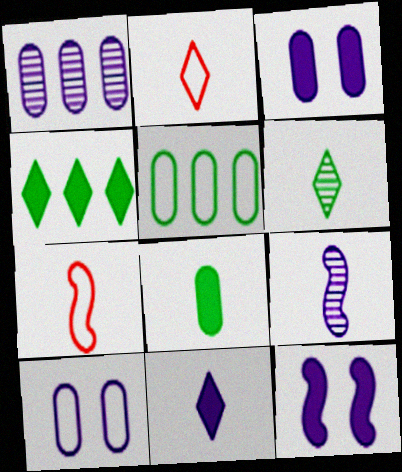[[2, 6, 11], 
[2, 8, 9]]